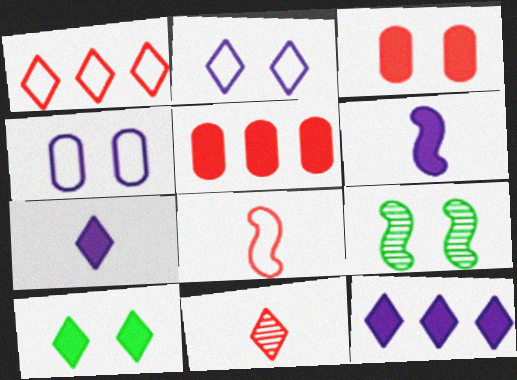[[2, 3, 9], 
[5, 6, 10]]